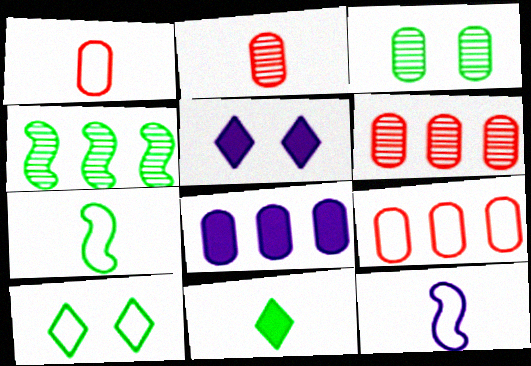[[1, 3, 8], 
[1, 4, 5], 
[2, 11, 12], 
[5, 6, 7], 
[9, 10, 12]]